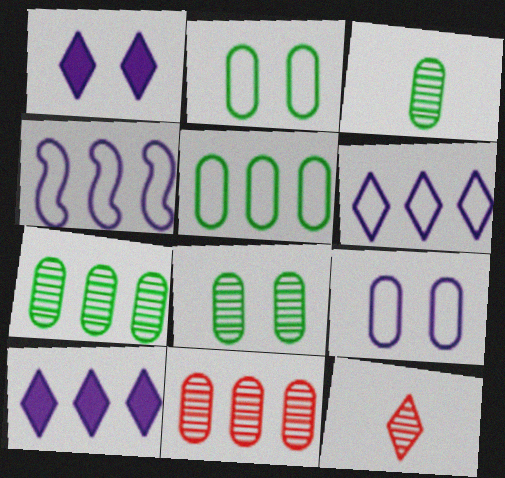[[3, 7, 8]]